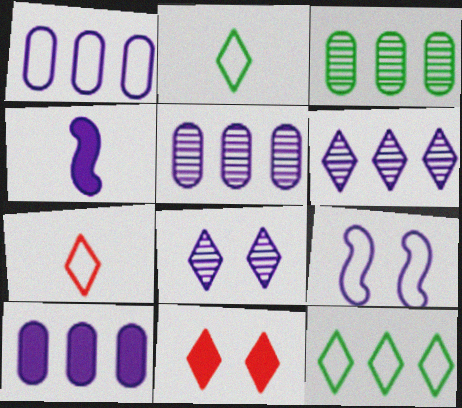[[1, 4, 8], 
[1, 5, 10], 
[2, 6, 11]]